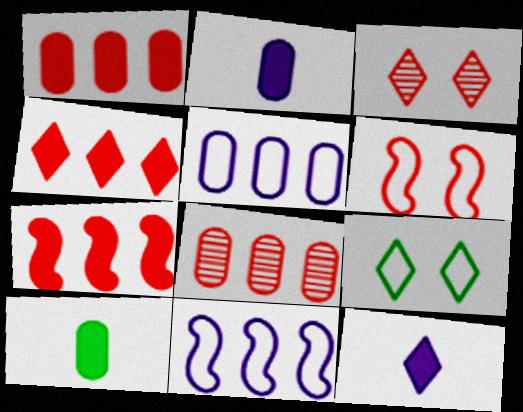[[1, 4, 7], 
[3, 10, 11]]